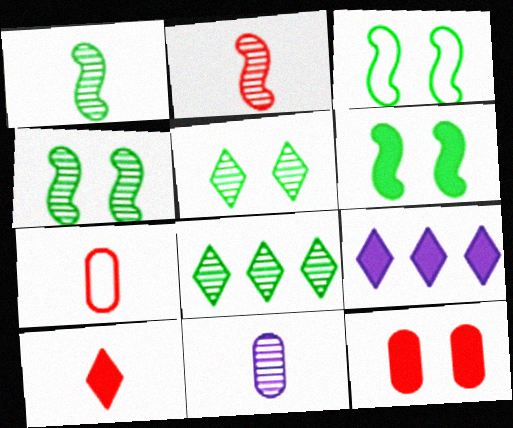[[2, 7, 10], 
[3, 4, 6], 
[4, 7, 9]]